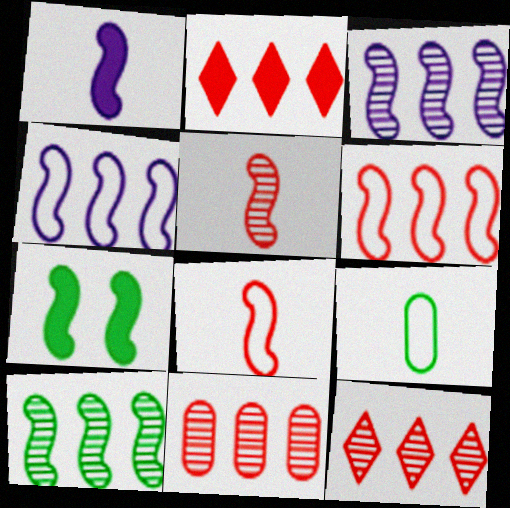[[2, 6, 11], 
[3, 7, 8], 
[4, 5, 7]]